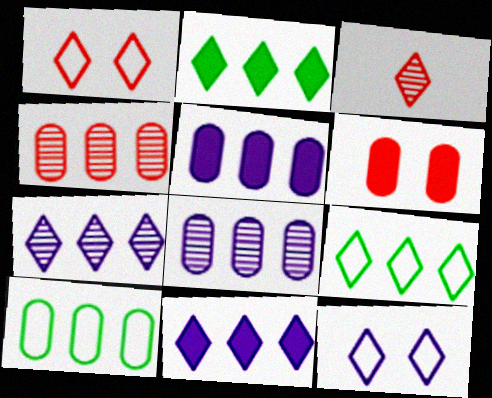[[2, 3, 12], 
[4, 5, 10]]